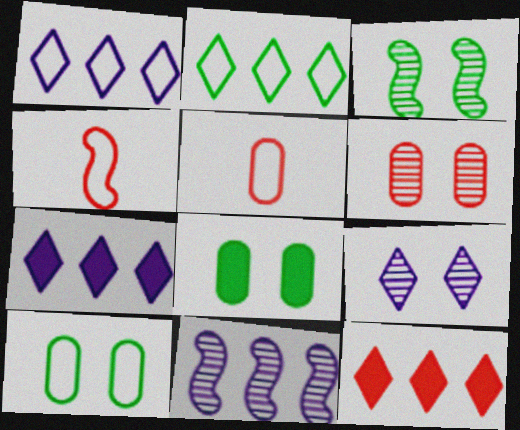[[1, 4, 10], 
[3, 5, 7], 
[3, 6, 9], 
[4, 6, 12]]